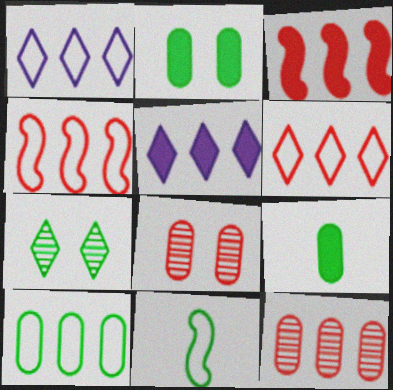[[1, 4, 10], 
[3, 6, 12], 
[5, 8, 11]]